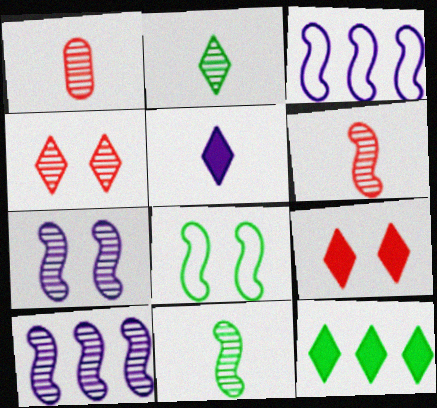[[5, 9, 12]]